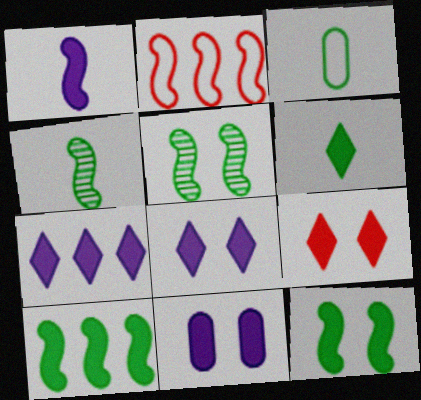[[1, 2, 5], 
[1, 7, 11], 
[3, 4, 6], 
[6, 7, 9], 
[9, 11, 12]]